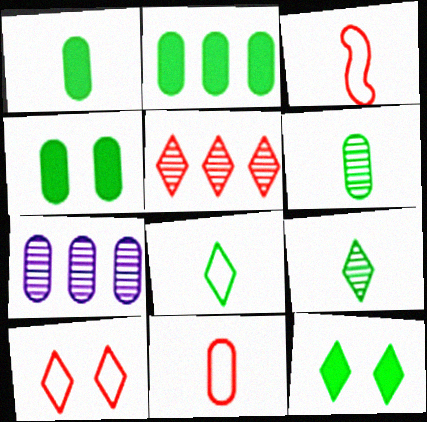[[1, 2, 4], 
[3, 7, 12], 
[4, 7, 11]]